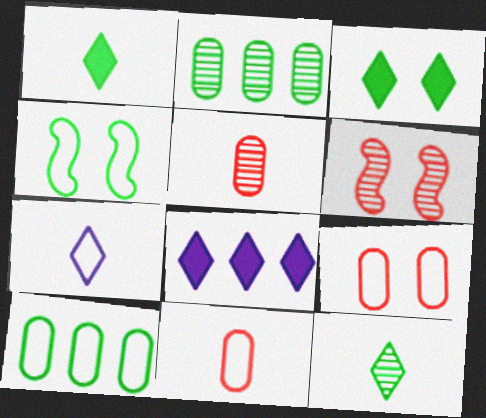[[1, 2, 4], 
[4, 5, 8]]